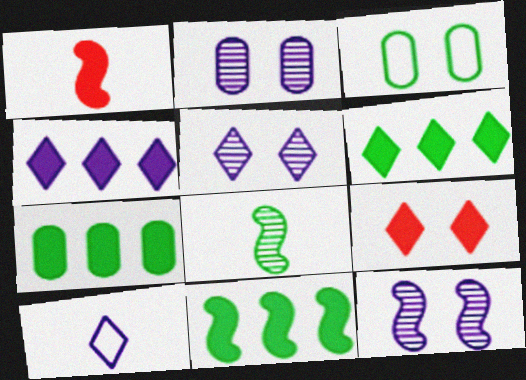[[2, 5, 12], 
[3, 6, 8], 
[3, 9, 12], 
[4, 5, 10], 
[6, 7, 11]]